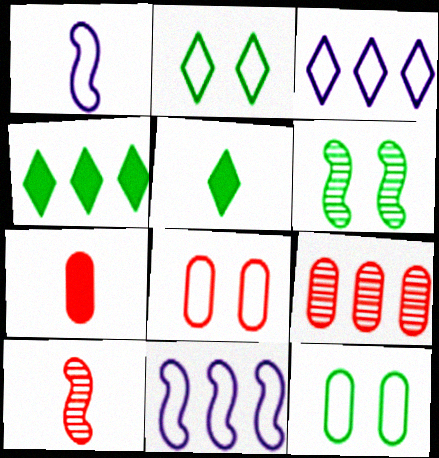[[3, 6, 7], 
[4, 9, 11], 
[7, 8, 9]]